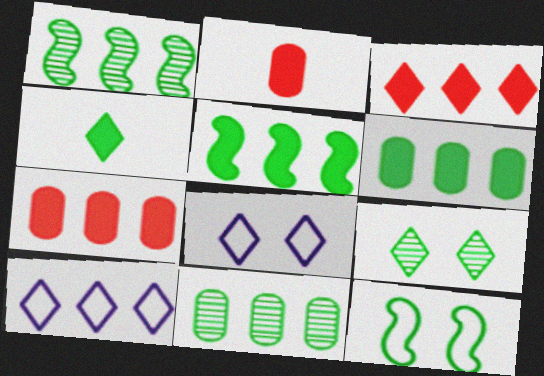[[1, 2, 8], 
[1, 7, 10], 
[4, 11, 12]]